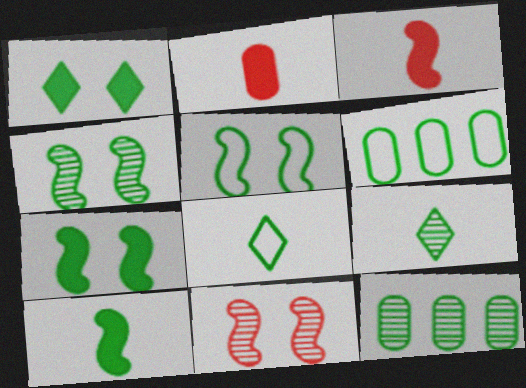[[4, 5, 7], 
[4, 9, 12], 
[5, 6, 8], 
[6, 7, 9], 
[7, 8, 12]]